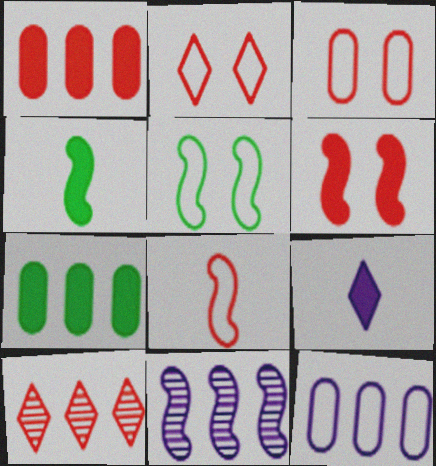[[6, 7, 9]]